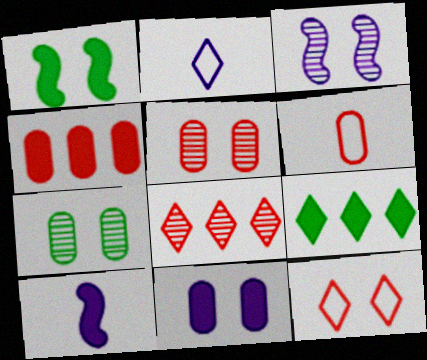[[3, 6, 9], 
[4, 5, 6]]